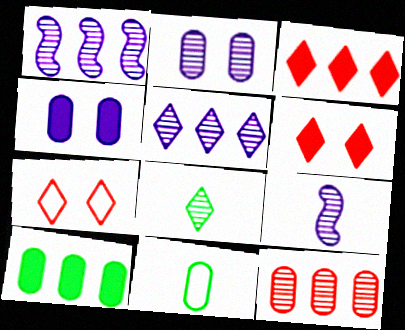[[1, 6, 11], 
[2, 5, 9], 
[4, 11, 12], 
[7, 9, 10]]